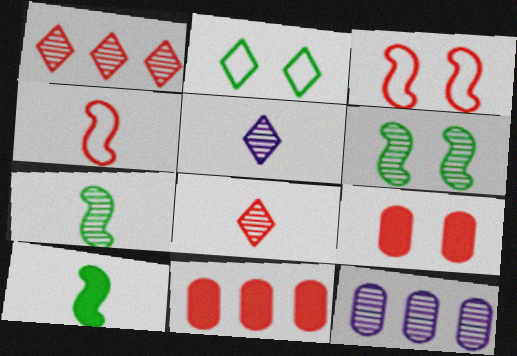[[1, 4, 9], 
[3, 8, 11], 
[6, 8, 12]]